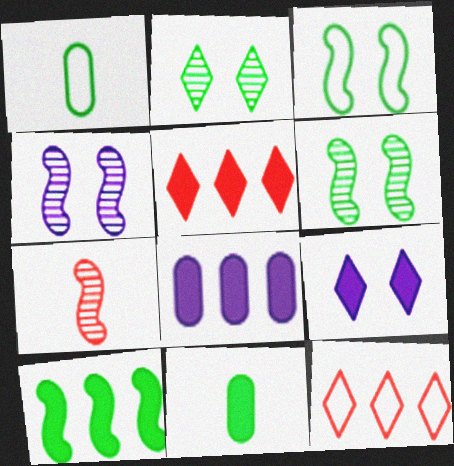[[1, 2, 10], 
[1, 4, 5], 
[4, 11, 12], 
[5, 8, 10]]